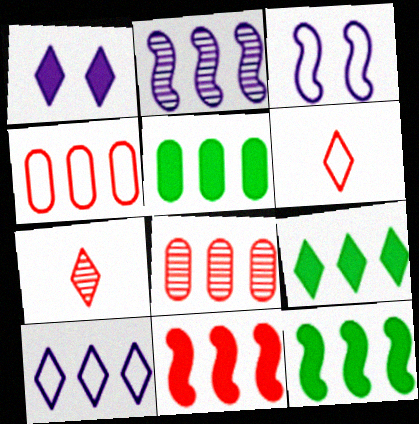[[2, 4, 9], 
[3, 5, 7], 
[5, 9, 12], 
[8, 10, 12]]